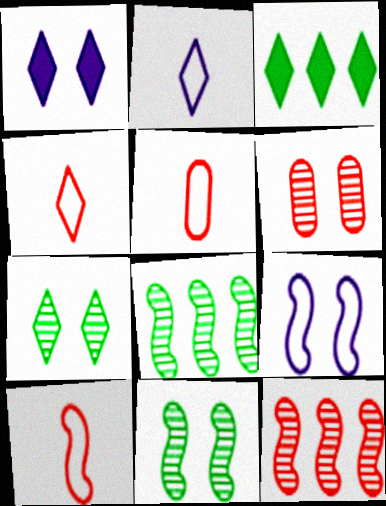[[1, 5, 8], 
[4, 5, 10]]